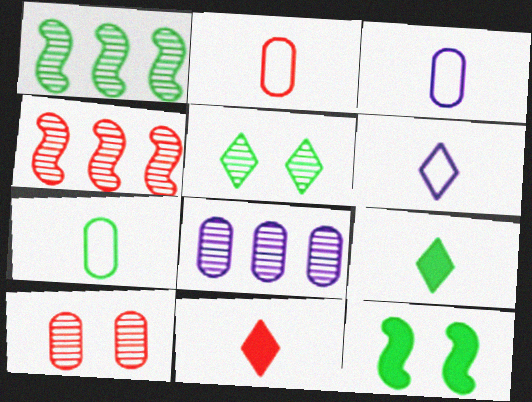[[2, 3, 7]]